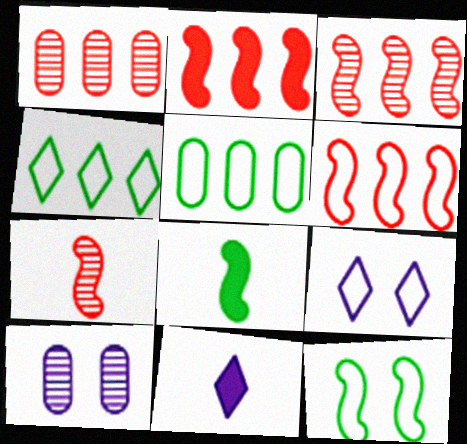[[1, 8, 9], 
[1, 11, 12], 
[2, 3, 6]]